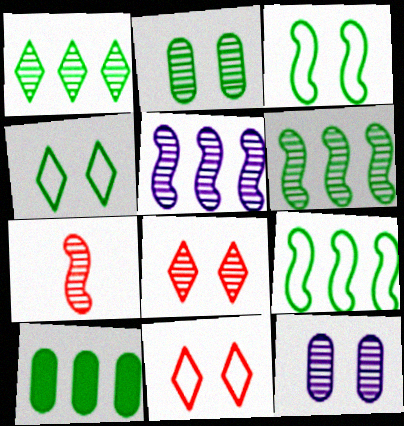[[1, 7, 12], 
[1, 9, 10]]